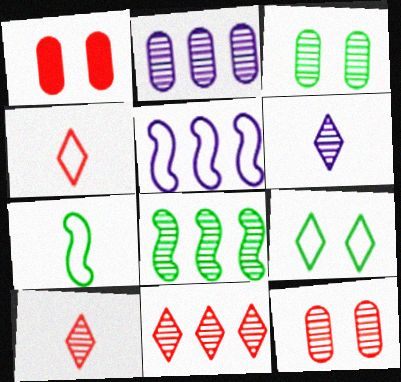[[2, 8, 11], 
[6, 8, 12]]